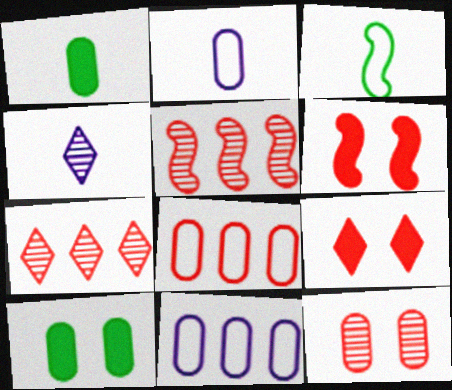[[1, 11, 12]]